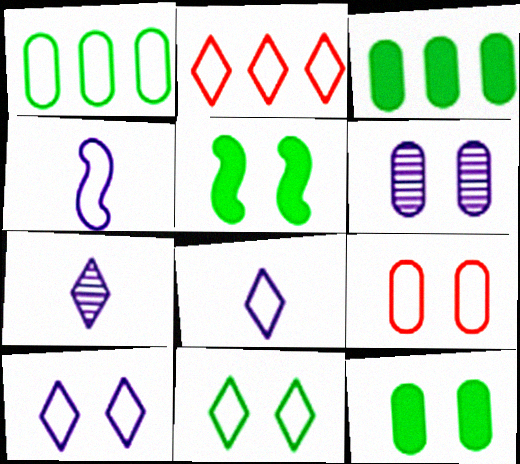[[2, 8, 11], 
[6, 9, 12]]